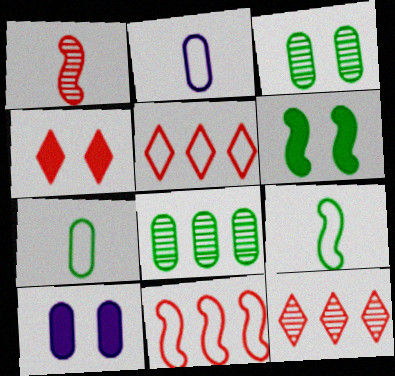[[2, 6, 12], 
[4, 6, 10], 
[9, 10, 12]]